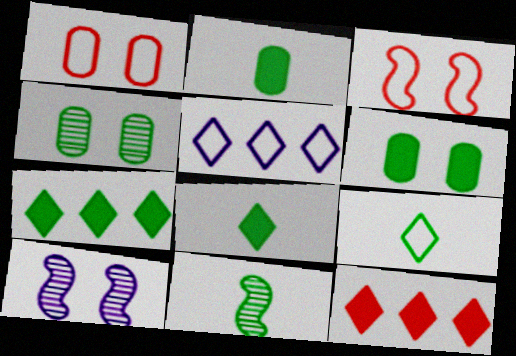[[2, 9, 11]]